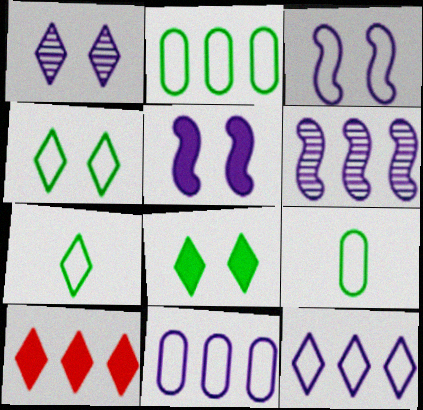[[1, 7, 10], 
[2, 6, 10]]